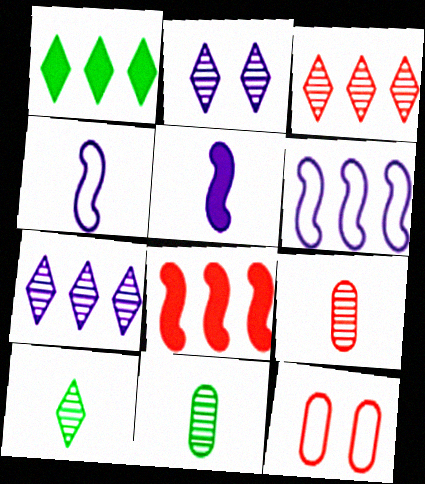[[2, 3, 10]]